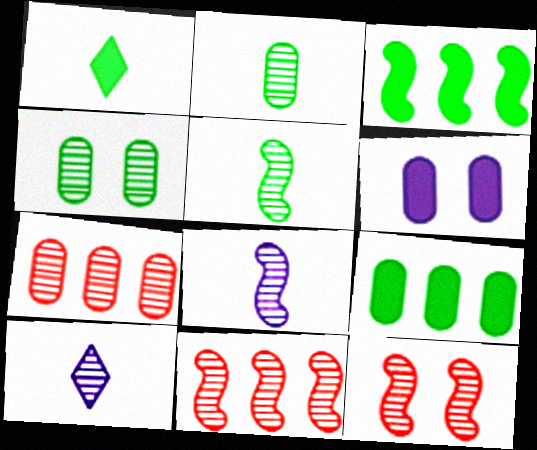[[4, 10, 11]]